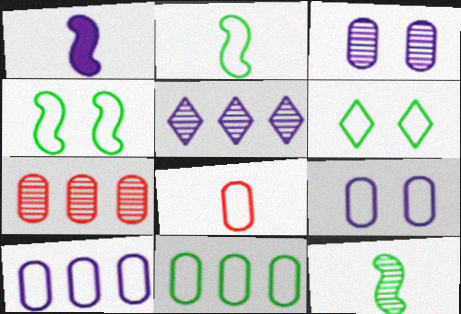[[1, 5, 9], 
[1, 6, 7], 
[2, 6, 11], 
[8, 9, 11]]